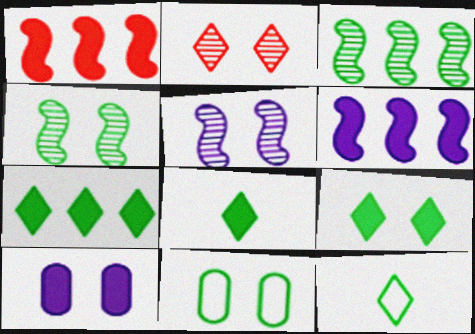[[1, 8, 10], 
[3, 8, 11], 
[4, 9, 11], 
[7, 8, 9]]